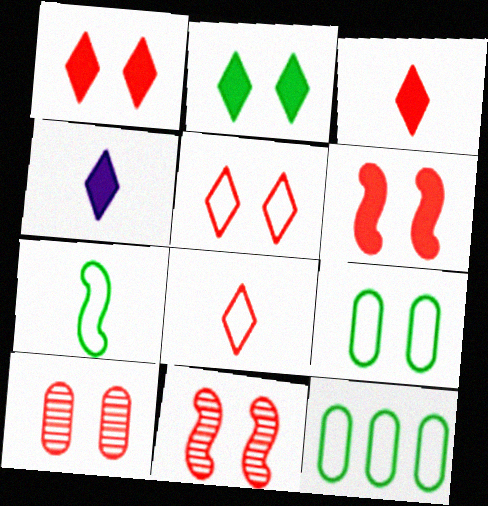[[4, 11, 12], 
[5, 6, 10]]